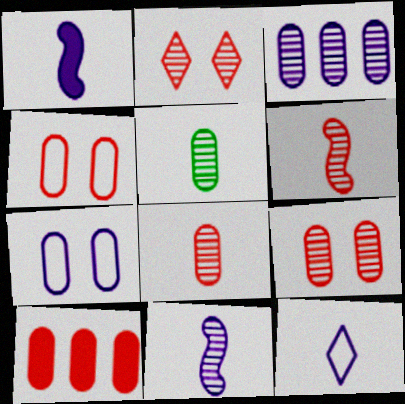[[3, 5, 9], 
[4, 8, 10], 
[5, 7, 10]]